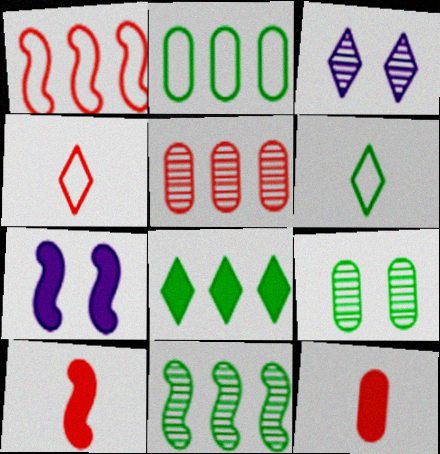[[2, 3, 10], 
[2, 8, 11], 
[3, 4, 8], 
[5, 6, 7], 
[7, 8, 12]]